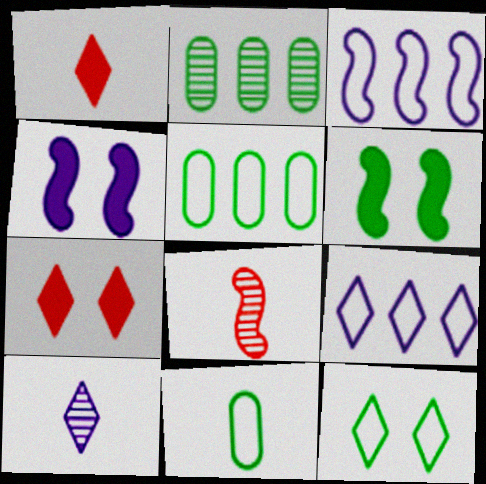[[3, 6, 8]]